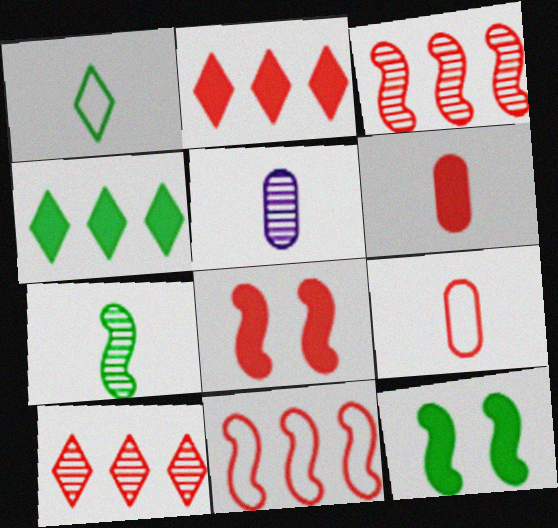[[2, 6, 8], 
[8, 9, 10]]